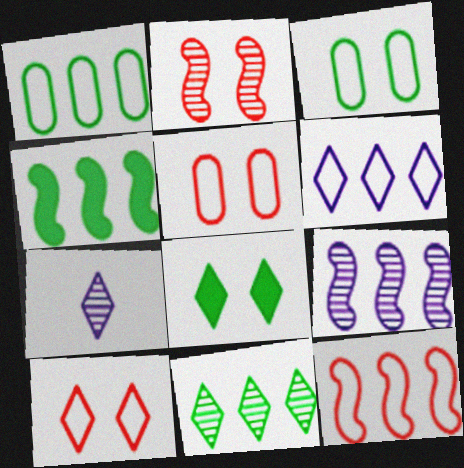[[1, 4, 11], 
[1, 6, 12], 
[4, 5, 7], 
[4, 9, 12]]